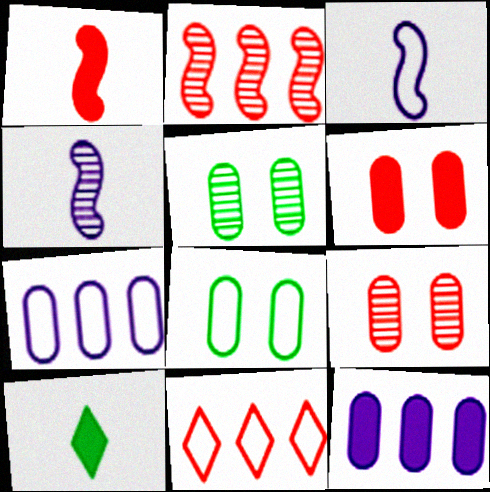[[1, 9, 11], 
[3, 8, 11]]